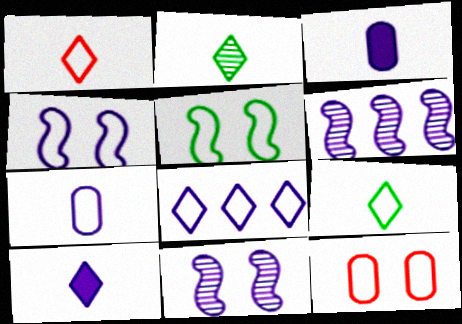[[1, 2, 10], 
[3, 8, 11], 
[4, 7, 8]]